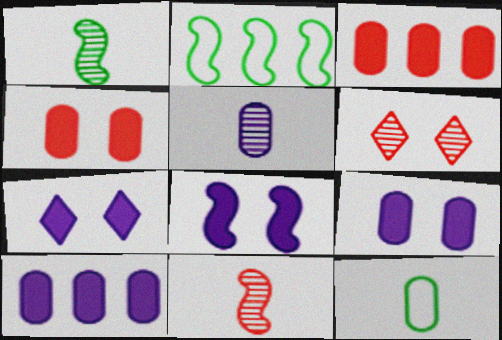[[2, 8, 11], 
[7, 8, 9]]